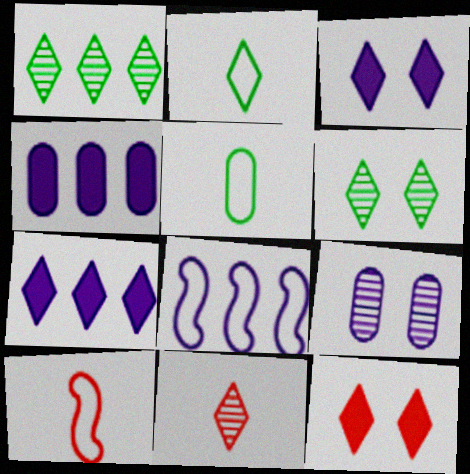[[4, 6, 10]]